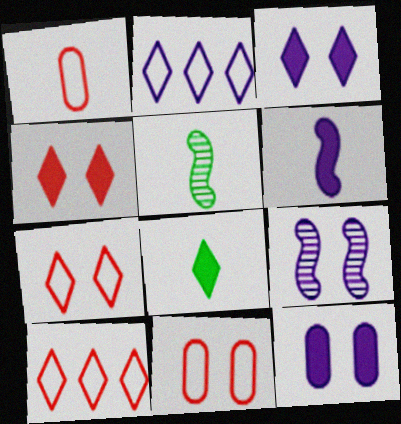[[5, 10, 12]]